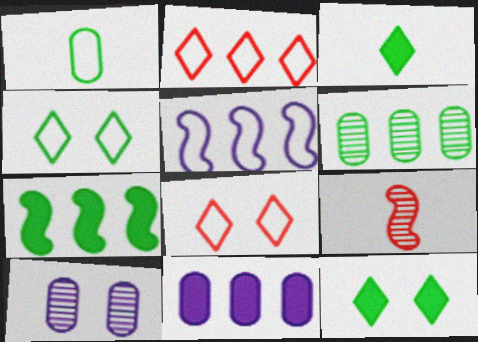[[1, 5, 8], 
[4, 9, 11]]